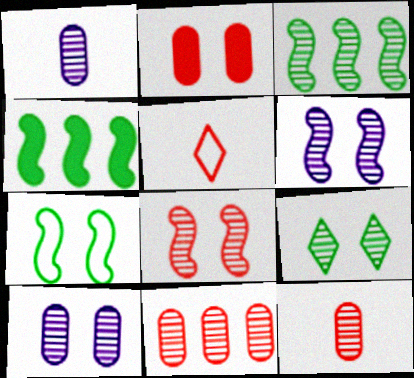[[4, 5, 10], 
[8, 9, 10]]